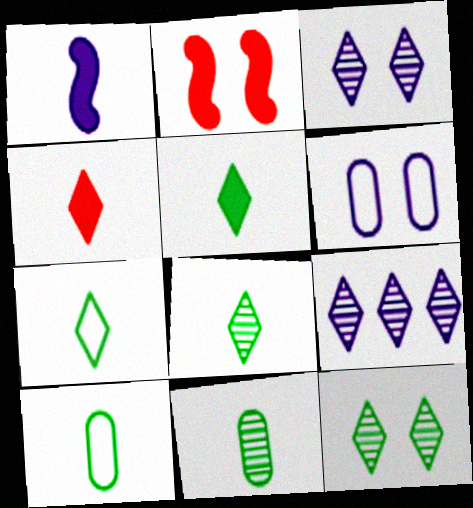[[1, 6, 9], 
[2, 6, 12], 
[2, 9, 10], 
[5, 7, 8]]